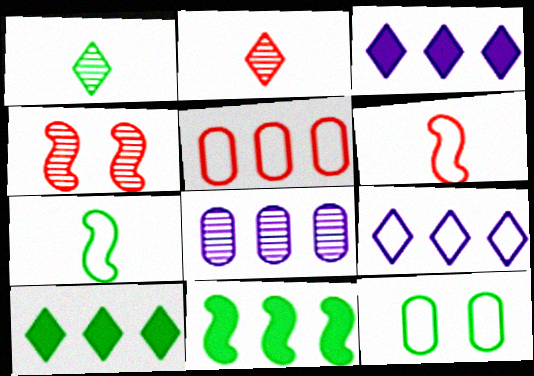[[1, 4, 8], 
[1, 11, 12], 
[6, 9, 12]]